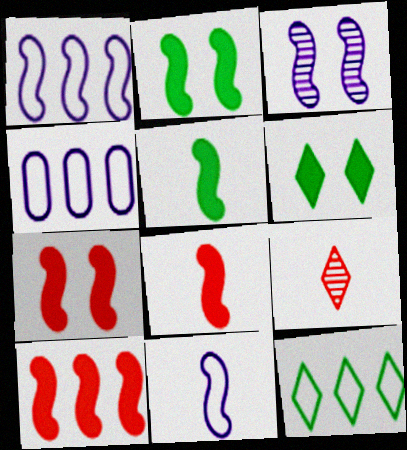[[2, 4, 9], 
[7, 8, 10]]